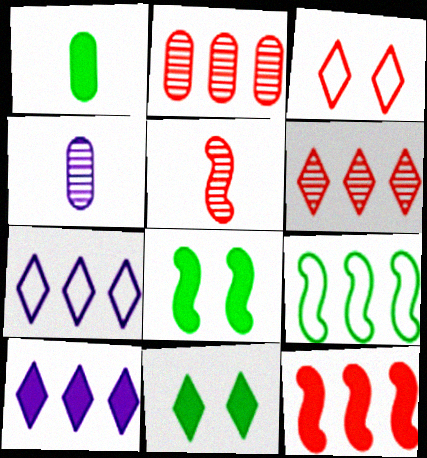[[2, 9, 10]]